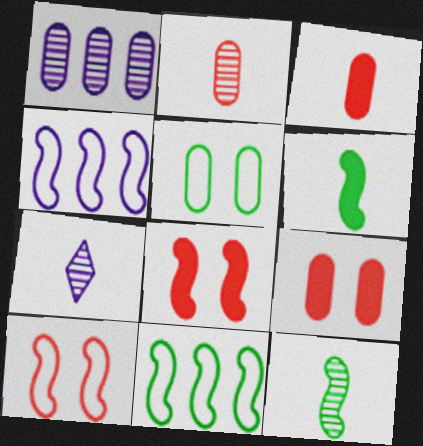[[1, 3, 5], 
[2, 7, 12], 
[4, 8, 12], 
[7, 9, 11]]